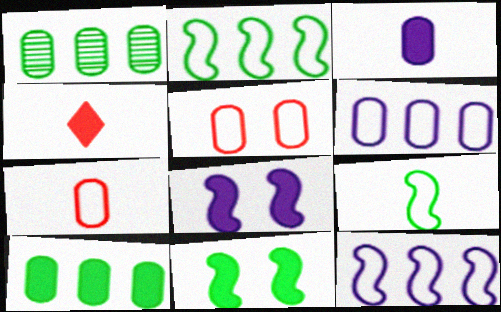[[1, 3, 5], 
[4, 8, 10]]